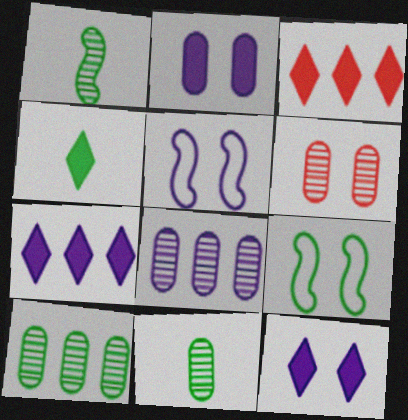[[3, 4, 12], 
[3, 5, 11], 
[4, 9, 10], 
[6, 8, 11], 
[6, 9, 12]]